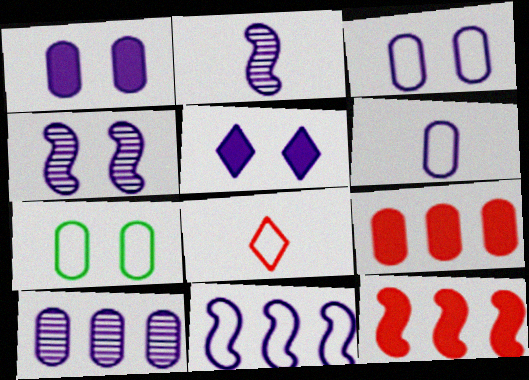[[1, 6, 10], 
[3, 4, 5], 
[7, 8, 11]]